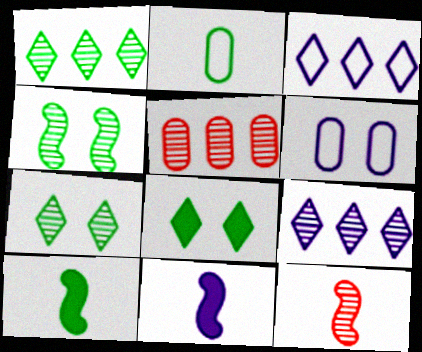[[6, 9, 11]]